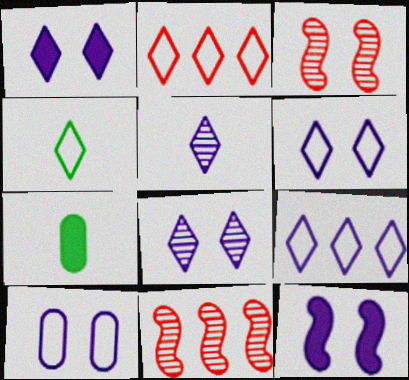[[1, 5, 9], 
[1, 6, 8], 
[2, 4, 6], 
[3, 7, 9], 
[6, 7, 11], 
[8, 10, 12]]